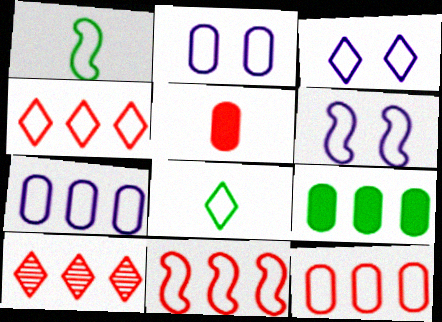[[1, 2, 4], 
[1, 3, 12], 
[1, 6, 11], 
[2, 3, 6], 
[2, 8, 11], 
[3, 4, 8], 
[4, 11, 12], 
[6, 8, 12]]